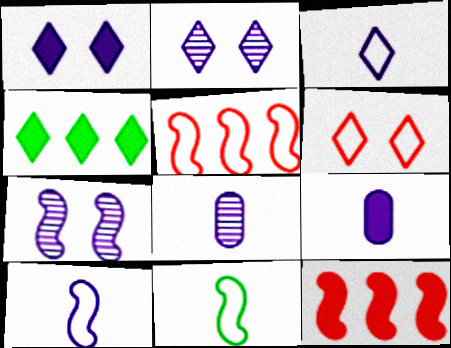[[7, 11, 12]]